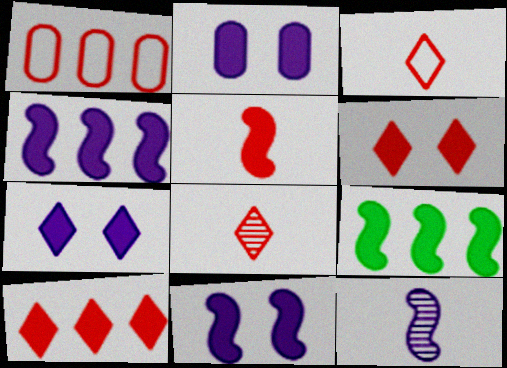[[2, 7, 11], 
[5, 9, 11]]